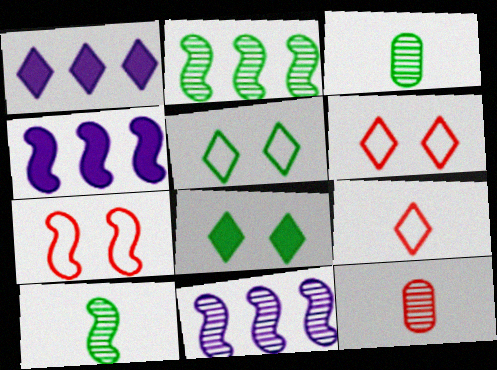[[1, 3, 7], 
[3, 4, 6], 
[4, 5, 12], 
[4, 7, 10]]